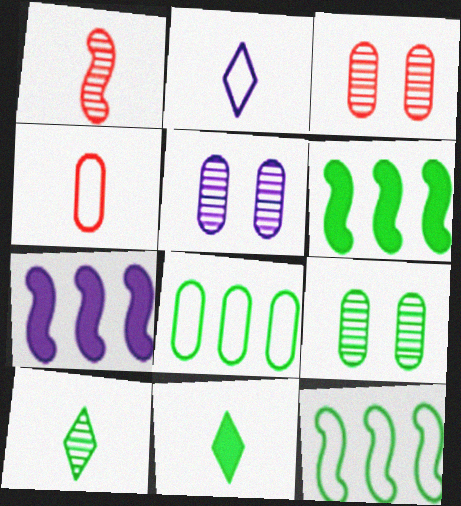[[2, 3, 6], 
[2, 5, 7], 
[3, 5, 9], 
[9, 11, 12]]